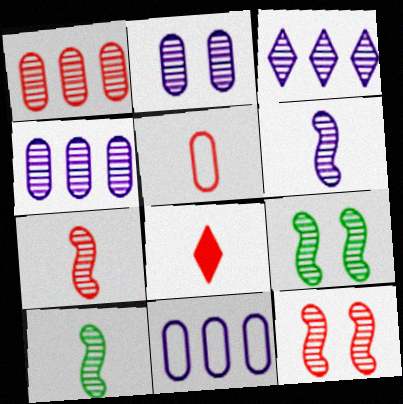[[2, 3, 6], 
[5, 7, 8], 
[6, 7, 10], 
[8, 9, 11]]